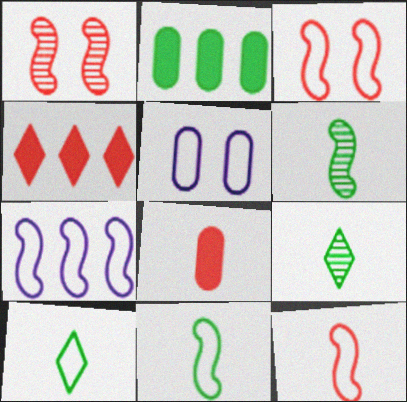[[3, 7, 11], 
[4, 5, 6]]